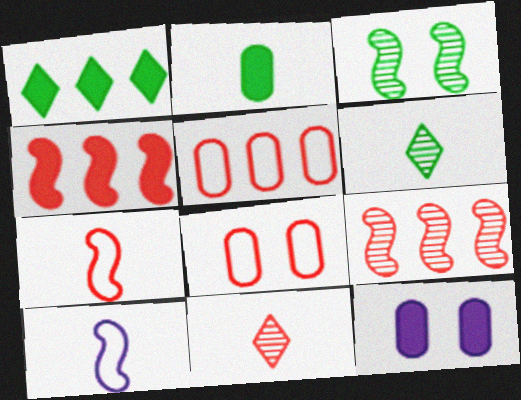[[2, 10, 11], 
[3, 4, 10], 
[4, 8, 11]]